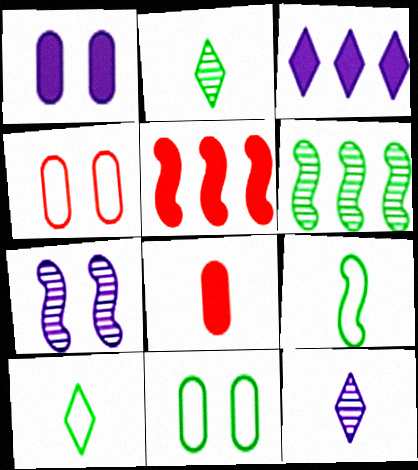[[5, 7, 9], 
[5, 11, 12], 
[8, 9, 12]]